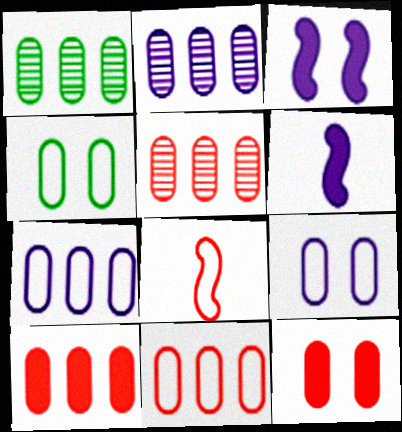[[1, 2, 5], 
[1, 7, 10], 
[5, 10, 11]]